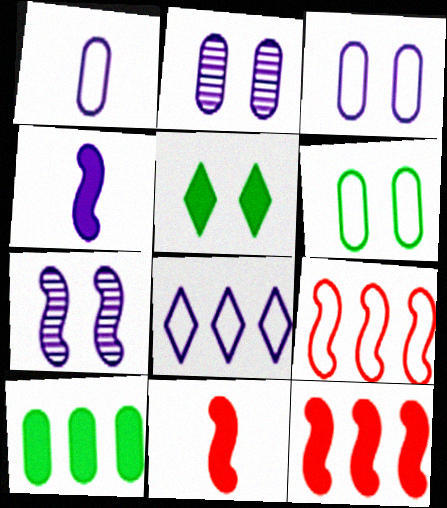[[2, 4, 8]]